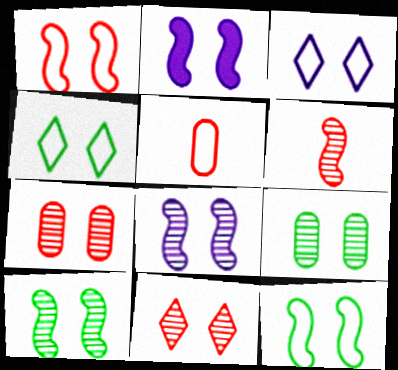[[1, 2, 10], 
[2, 4, 7], 
[8, 9, 11]]